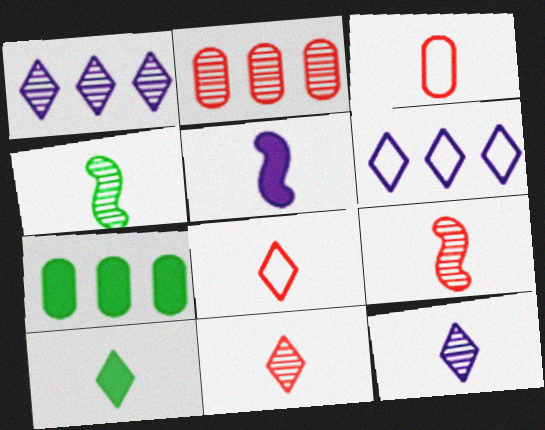[[8, 10, 12]]